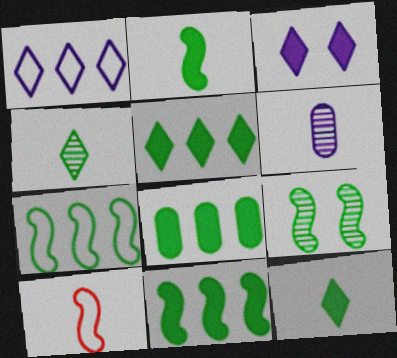[[2, 7, 9], 
[5, 8, 11], 
[6, 10, 12]]